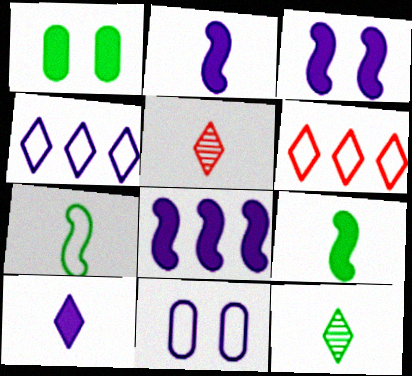[[2, 3, 8], 
[6, 7, 11]]